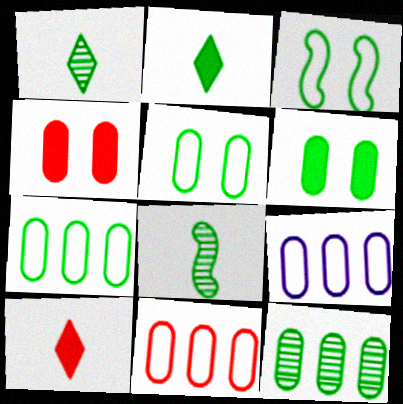[[2, 3, 12], 
[7, 9, 11]]